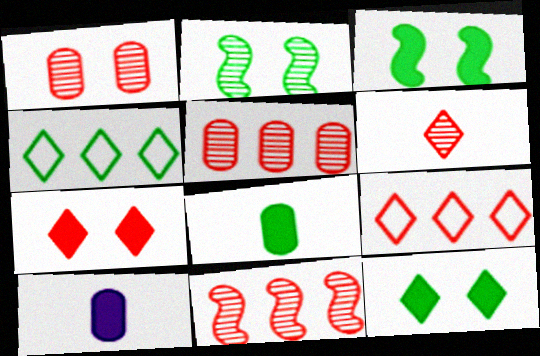[[1, 6, 11], 
[2, 4, 8], 
[2, 9, 10], 
[6, 7, 9]]